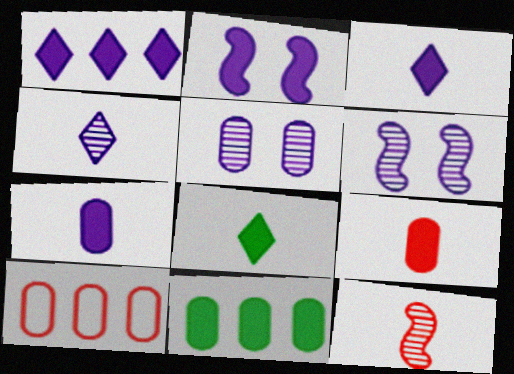[[1, 2, 7], 
[6, 8, 10]]